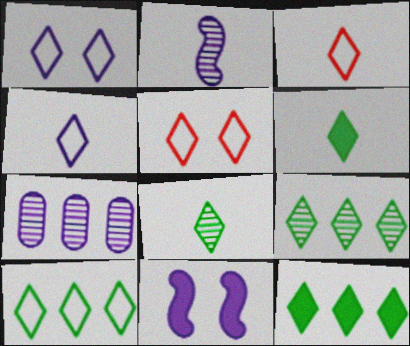[[1, 3, 10], 
[4, 5, 10], 
[4, 7, 11], 
[9, 10, 12]]